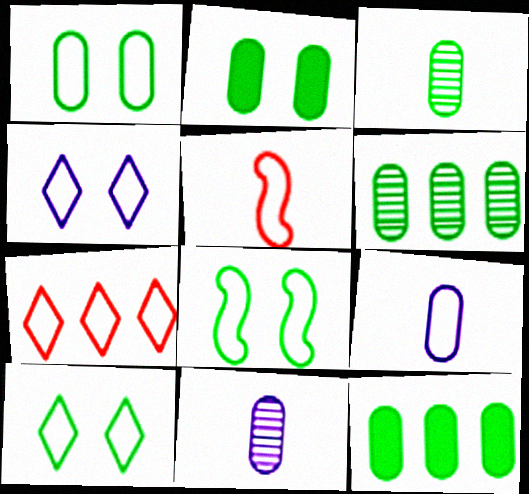[[1, 3, 12], 
[1, 8, 10], 
[7, 8, 9]]